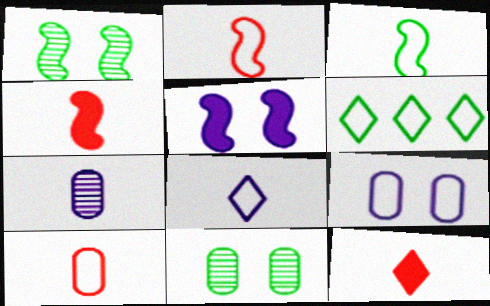[[2, 6, 9], 
[3, 7, 12], 
[3, 8, 10]]